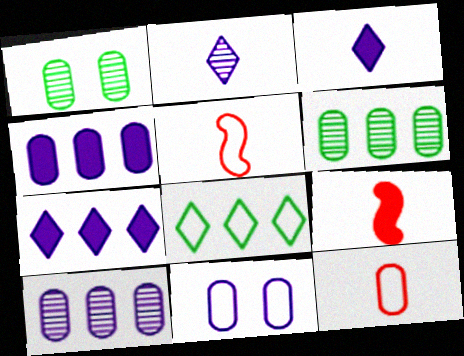[[1, 4, 12], 
[1, 5, 7], 
[5, 8, 11]]